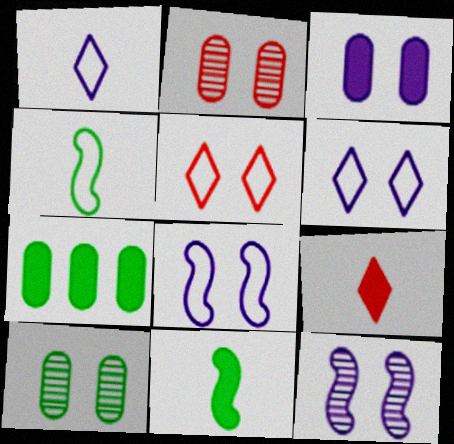[[3, 6, 12]]